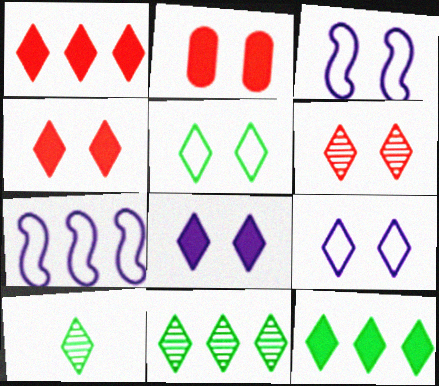[[1, 9, 10], 
[2, 7, 10], 
[5, 6, 8], 
[5, 10, 12]]